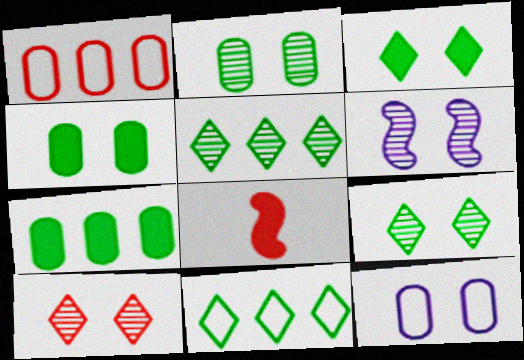[[1, 8, 10], 
[2, 6, 10], 
[5, 8, 12]]